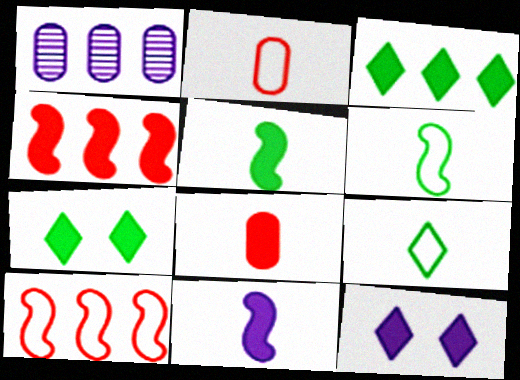[[1, 3, 10]]